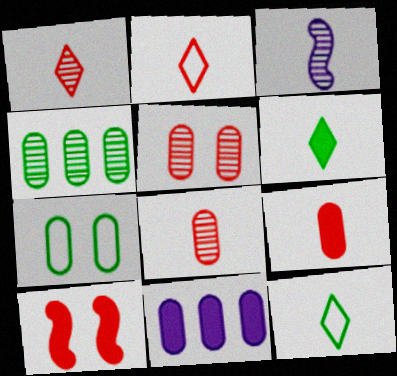[[3, 9, 12], 
[6, 10, 11], 
[7, 8, 11]]